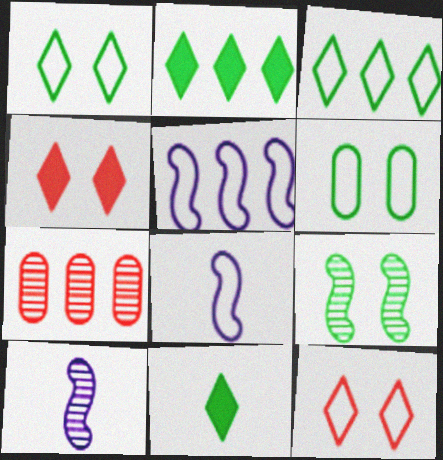[[2, 5, 7]]